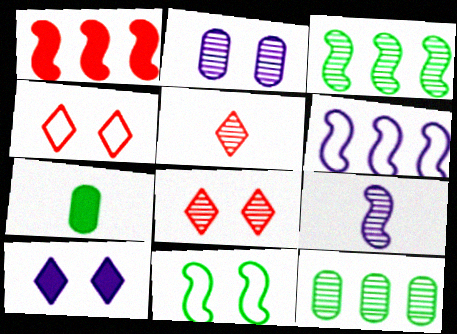[[1, 3, 6], 
[1, 7, 10], 
[1, 9, 11], 
[2, 3, 5], 
[6, 7, 8], 
[8, 9, 12]]